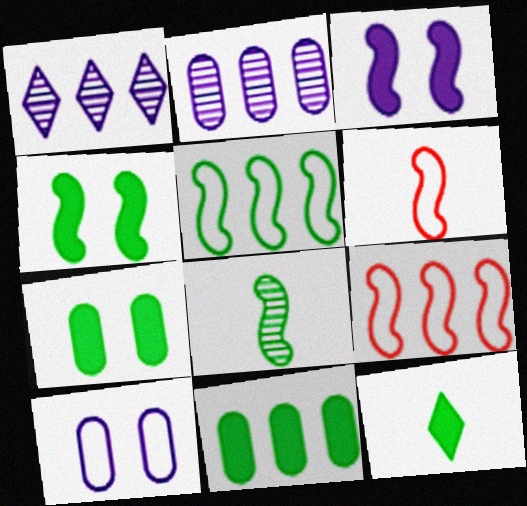[[1, 6, 7], 
[1, 9, 11], 
[3, 8, 9], 
[4, 5, 8], 
[4, 11, 12]]